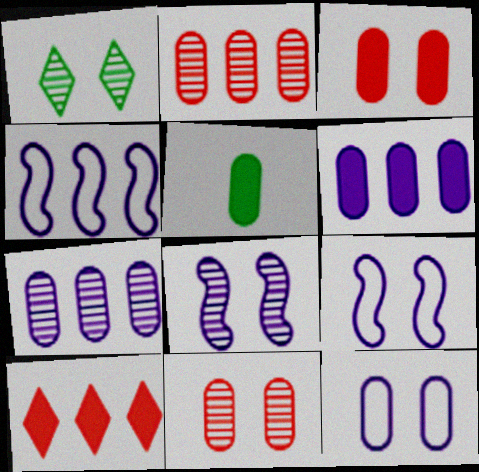[[1, 3, 9], 
[1, 8, 11], 
[2, 5, 12], 
[3, 5, 6]]